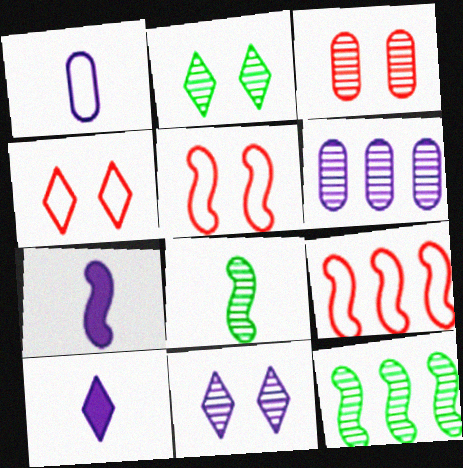[[5, 7, 12]]